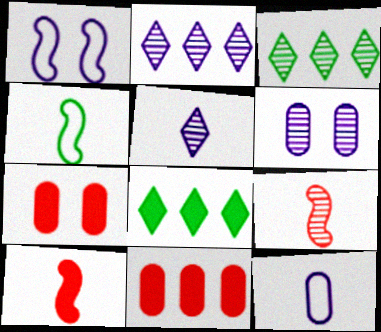[[2, 4, 7], 
[3, 6, 9]]